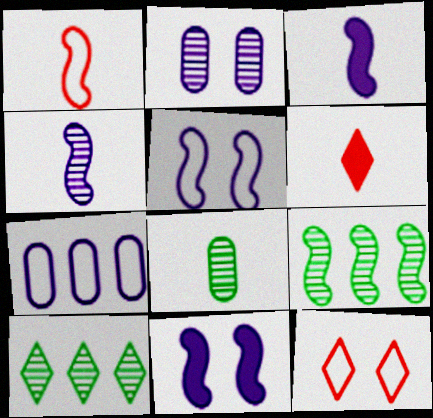[[1, 9, 11]]